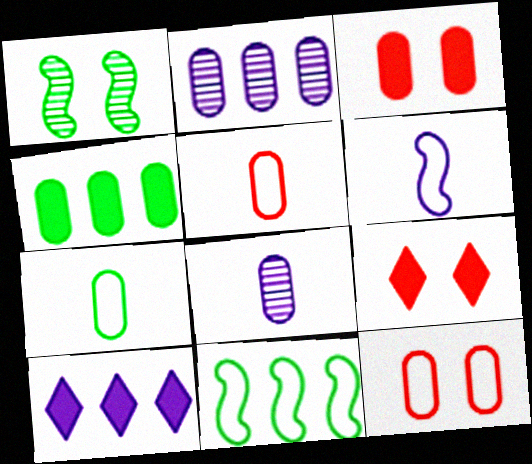[[1, 5, 10], 
[2, 3, 7], 
[4, 8, 12], 
[8, 9, 11]]